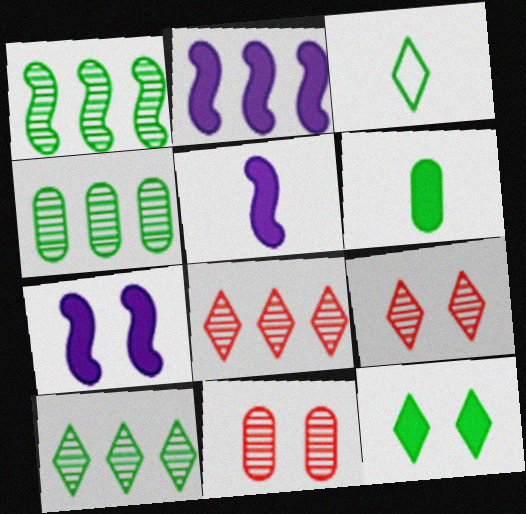[[1, 4, 10], 
[2, 3, 11], 
[2, 5, 7], 
[3, 10, 12]]